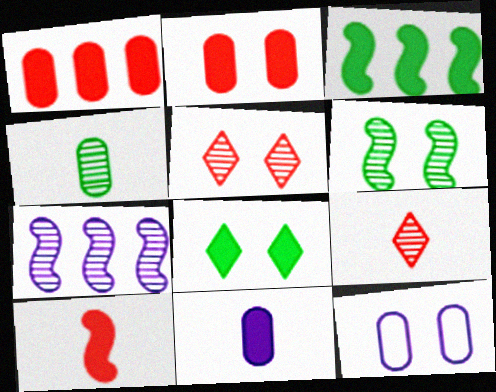[[1, 4, 12], 
[3, 9, 12], 
[4, 5, 7]]